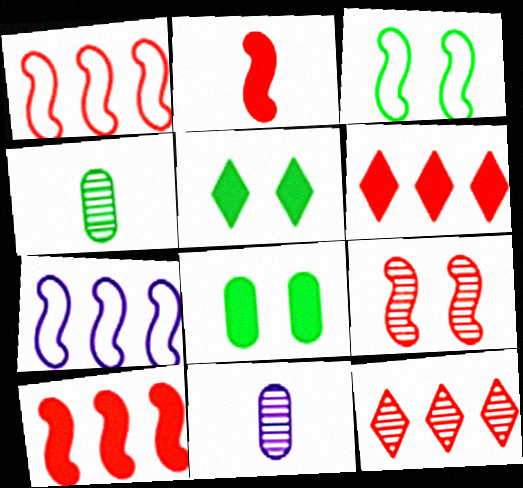[[1, 2, 9], 
[1, 5, 11], 
[3, 6, 11]]